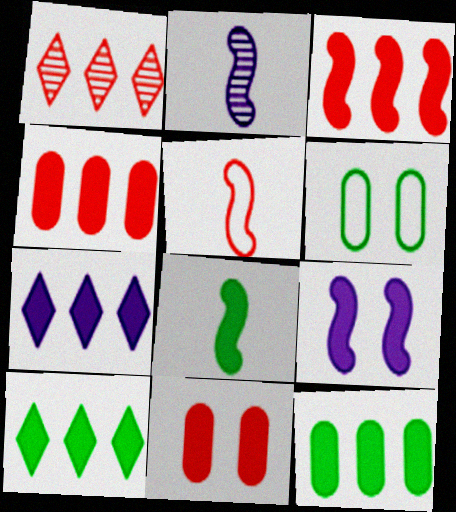[[1, 5, 11], 
[2, 5, 8], 
[3, 7, 12], 
[3, 8, 9], 
[7, 8, 11]]